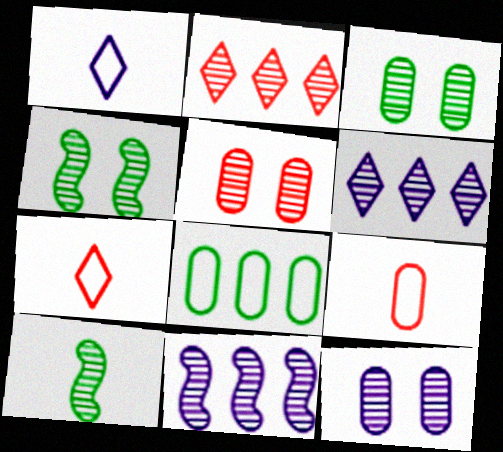[[2, 10, 12], 
[3, 5, 12], 
[5, 6, 10]]